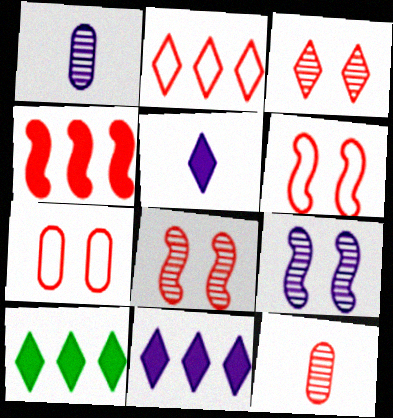[[1, 6, 10]]